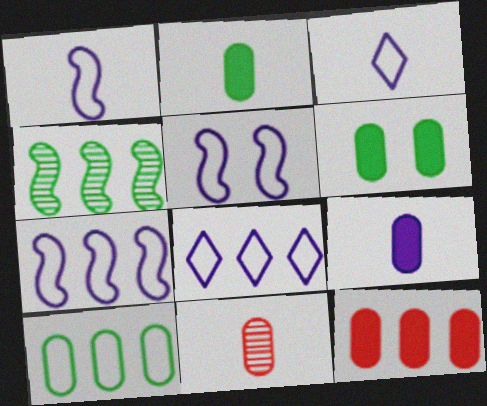[[1, 5, 7], 
[4, 8, 12], 
[6, 9, 12]]